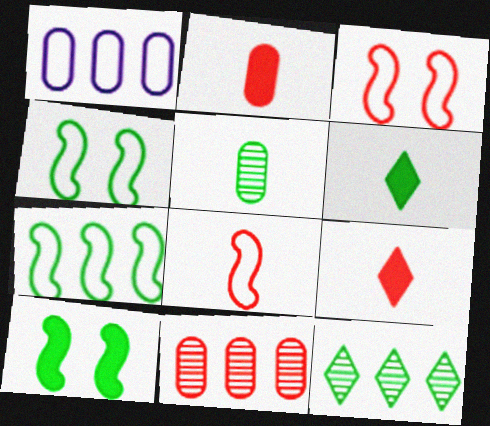[[3, 9, 11]]